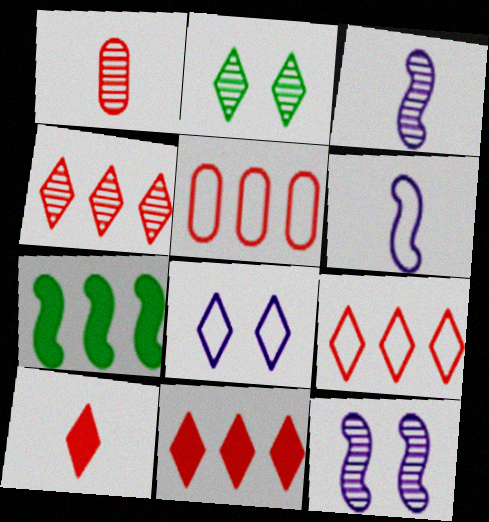[[1, 7, 8], 
[4, 9, 11]]